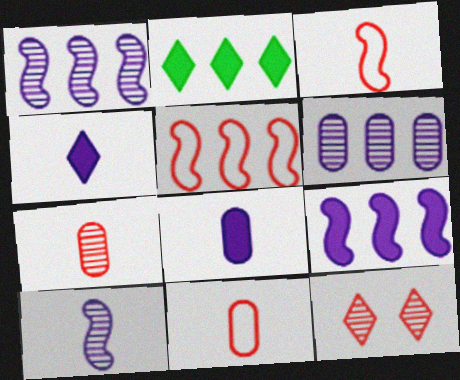[[2, 5, 6]]